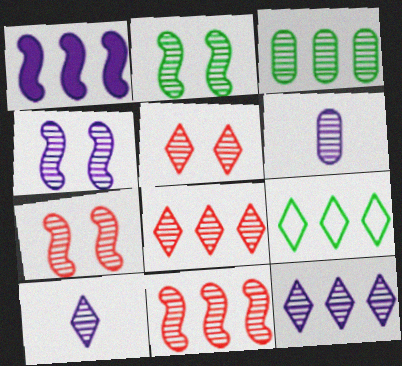[[2, 4, 7], 
[2, 6, 8], 
[3, 7, 10], 
[3, 11, 12], 
[4, 6, 12]]